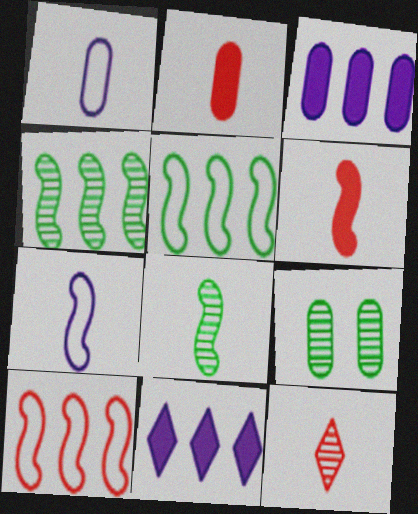[[6, 7, 8]]